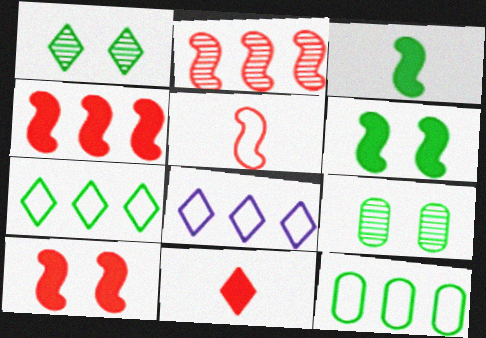[[1, 3, 12], 
[1, 8, 11], 
[2, 5, 10], 
[3, 7, 9]]